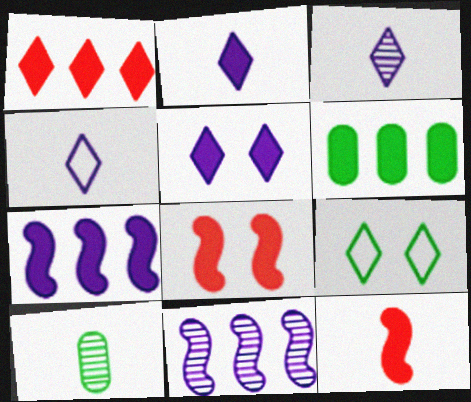[[1, 3, 9], 
[1, 6, 7], 
[2, 3, 4], 
[2, 6, 8], 
[4, 10, 12], 
[5, 6, 12]]